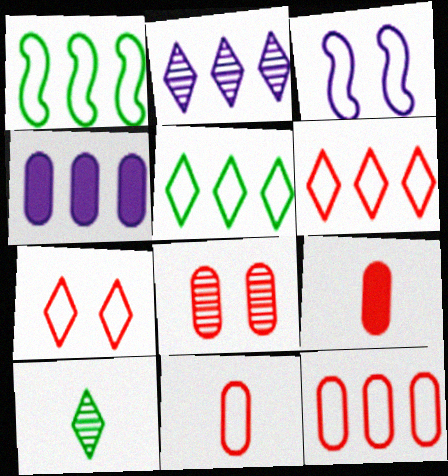[[3, 5, 11], 
[8, 9, 12]]